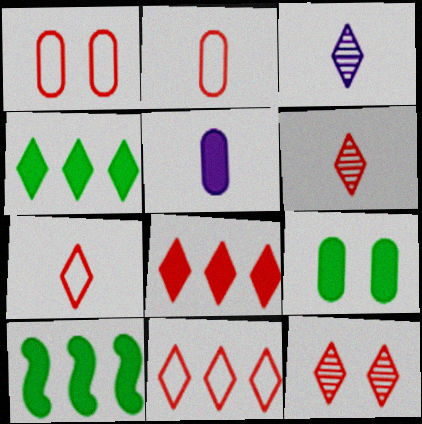[[1, 3, 10], 
[7, 8, 12]]